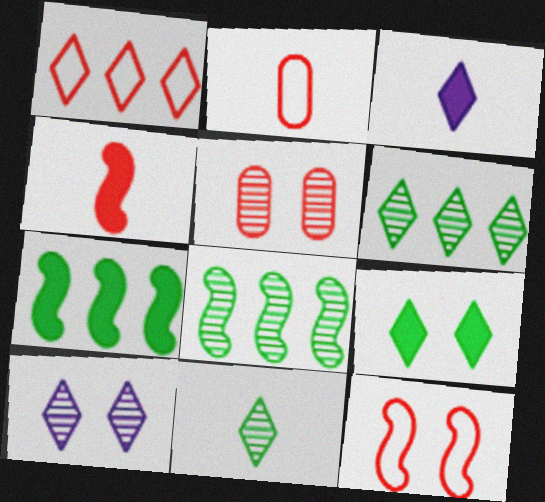[[1, 2, 12], 
[1, 4, 5], 
[2, 7, 10]]